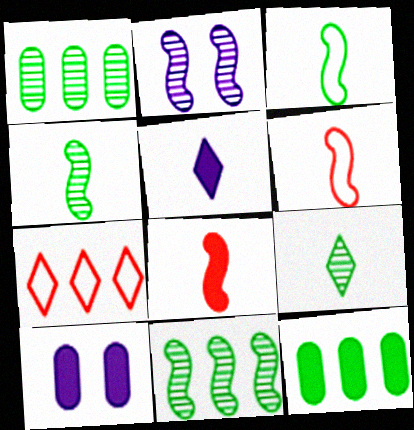[[4, 7, 10]]